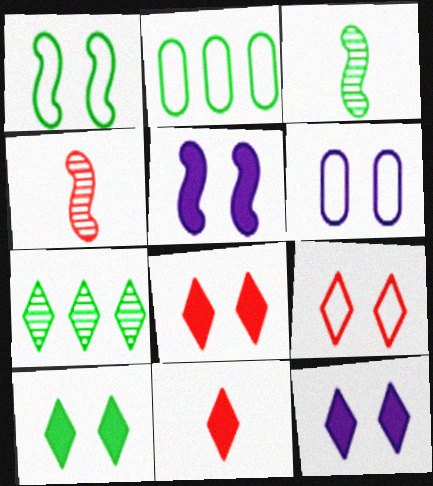[[1, 6, 9], 
[2, 3, 10], 
[2, 4, 12], 
[8, 10, 12]]